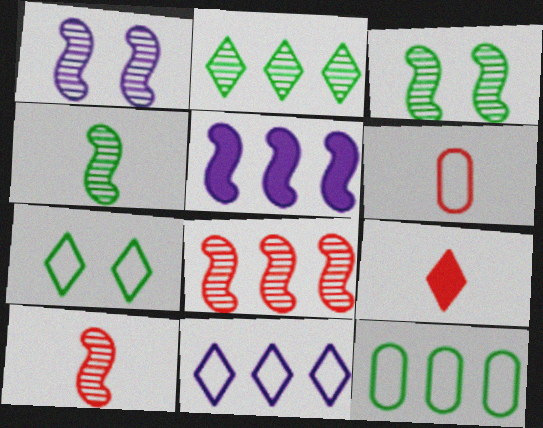[[1, 4, 8], 
[1, 9, 12], 
[6, 9, 10]]